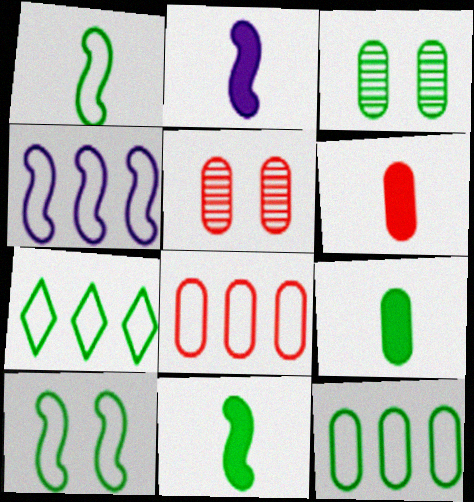[[2, 5, 7], 
[3, 7, 11], 
[3, 9, 12], 
[4, 7, 8], 
[5, 6, 8]]